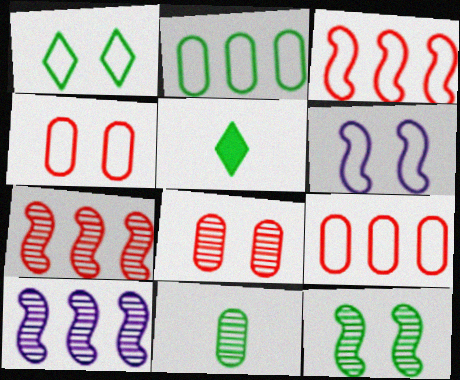[[1, 4, 6], 
[2, 5, 12], 
[4, 5, 10]]